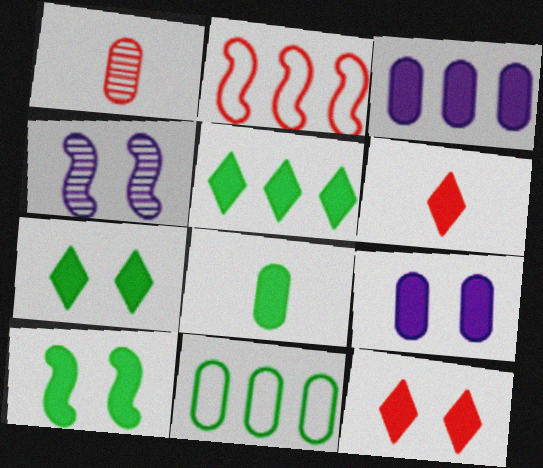[[1, 2, 12], 
[1, 9, 11], 
[3, 6, 10], 
[4, 6, 11], 
[5, 8, 10], 
[9, 10, 12]]